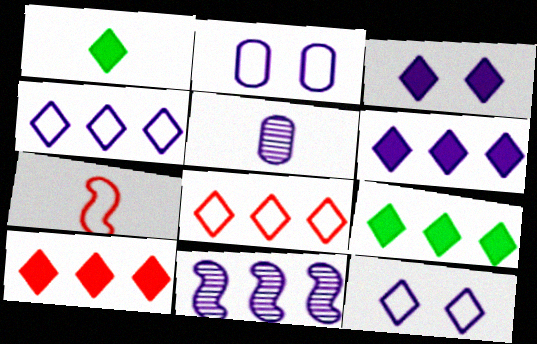[[1, 3, 10], 
[1, 5, 7], 
[6, 9, 10]]